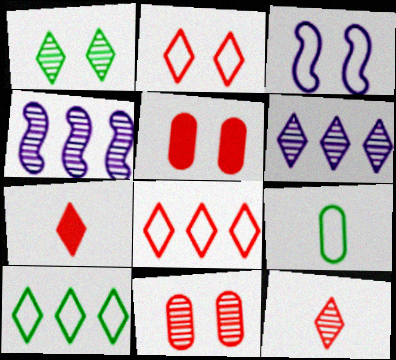[[1, 3, 5], 
[1, 6, 12], 
[3, 8, 9]]